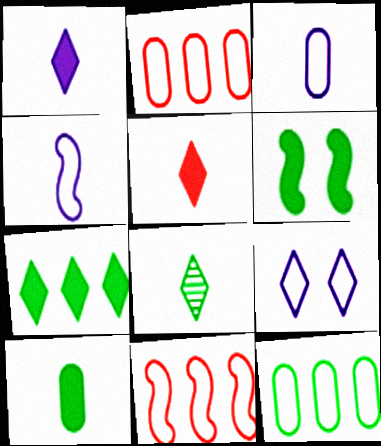[[6, 7, 10], 
[6, 8, 12]]